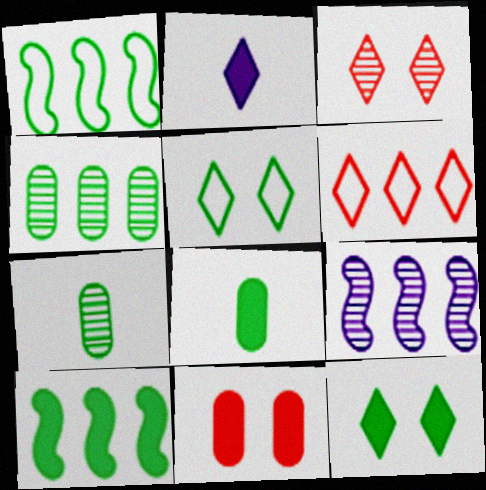[[1, 7, 12], 
[2, 10, 11], 
[3, 7, 9], 
[5, 7, 10], 
[8, 10, 12]]